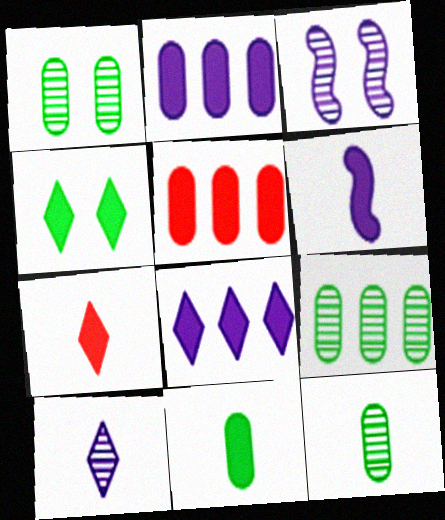[[1, 9, 12], 
[4, 5, 6], 
[4, 7, 8], 
[6, 7, 11]]